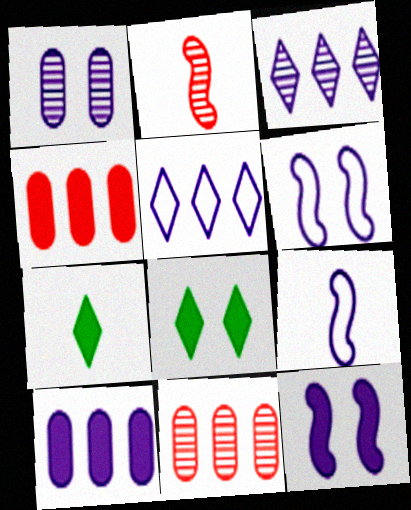[[4, 7, 12], 
[6, 7, 11], 
[8, 9, 11]]